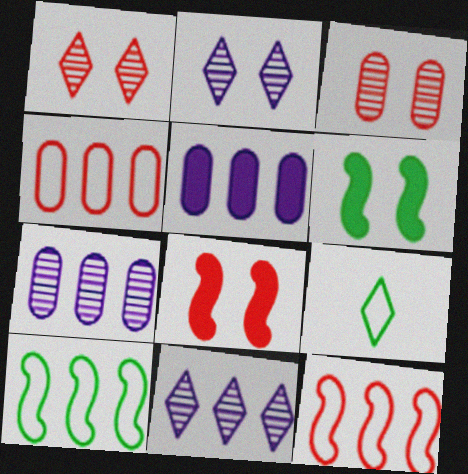[[7, 8, 9]]